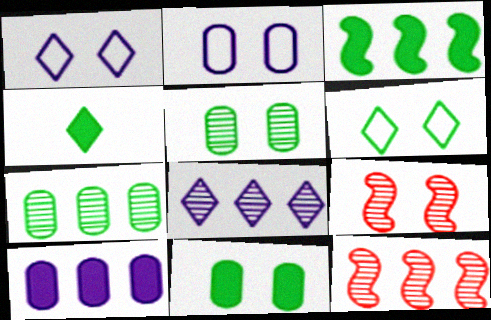[[1, 9, 11], 
[2, 4, 12], 
[3, 4, 11], 
[7, 8, 12]]